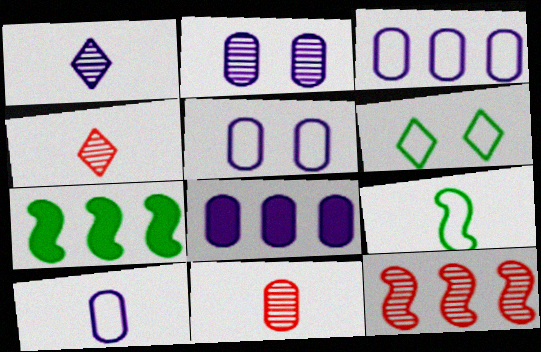[[2, 8, 10], 
[3, 5, 10], 
[4, 5, 7]]